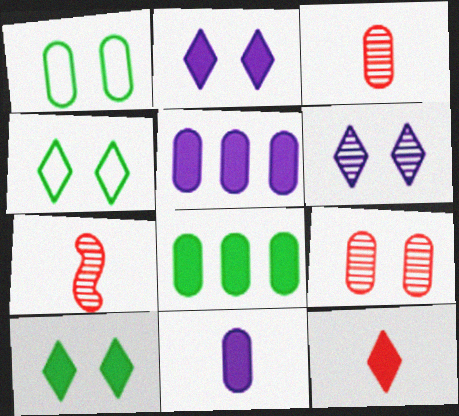[[1, 3, 5], 
[4, 5, 7]]